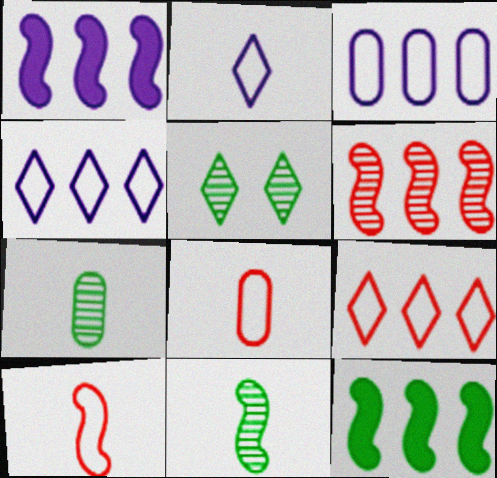[[1, 5, 8]]